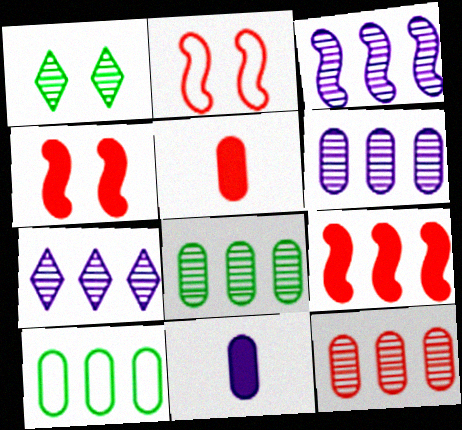[[3, 6, 7], 
[6, 8, 12], 
[7, 9, 10]]